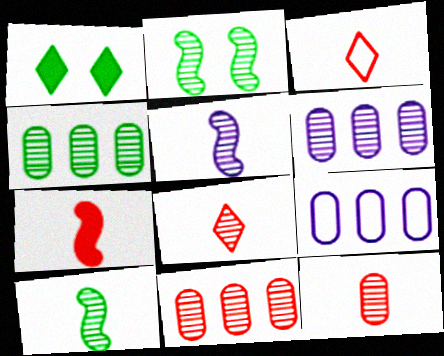[[2, 6, 8], 
[3, 7, 12], 
[4, 6, 11]]